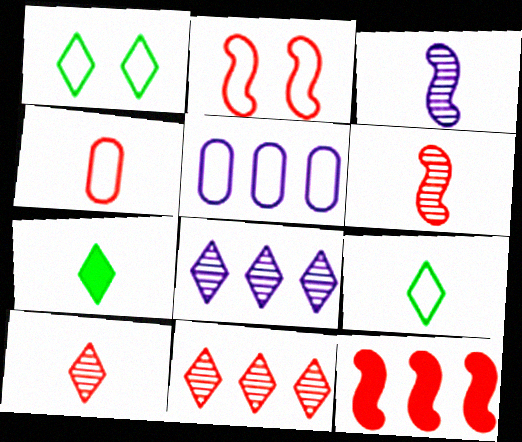[[2, 5, 9], 
[2, 6, 12], 
[3, 4, 7]]